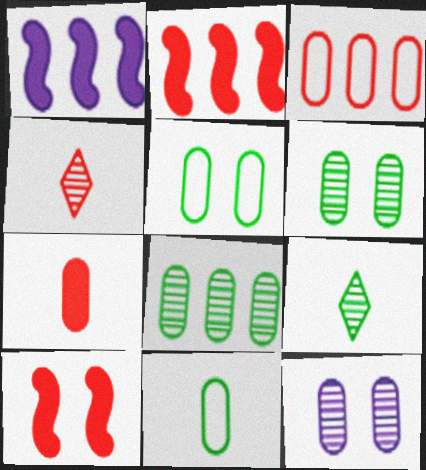[[1, 4, 5], 
[3, 4, 10]]